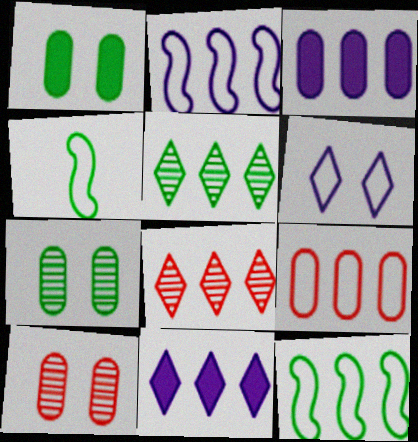[[1, 4, 5], 
[3, 8, 12], 
[4, 6, 9], 
[4, 10, 11]]